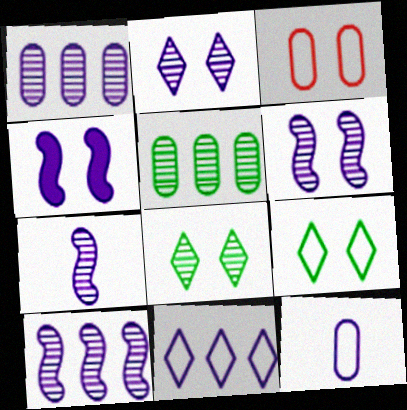[[1, 2, 7], 
[3, 4, 8], 
[6, 7, 10]]